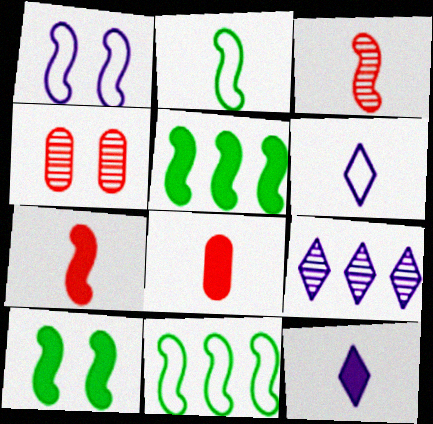[[1, 3, 5], 
[4, 5, 6], 
[4, 11, 12]]